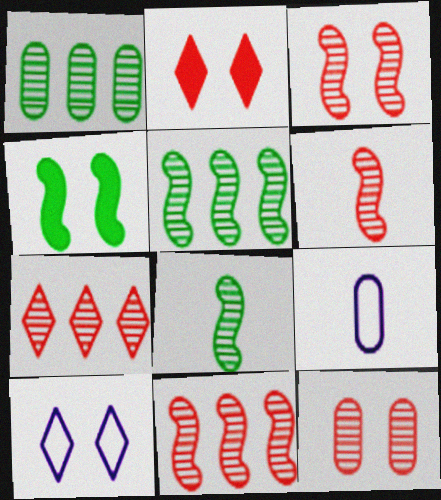[[2, 5, 9], 
[3, 6, 11], 
[4, 7, 9], 
[4, 10, 12], 
[6, 7, 12]]